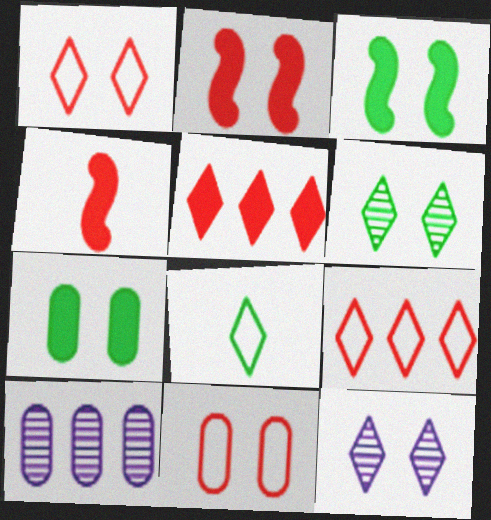[[2, 8, 10], 
[3, 11, 12], 
[5, 8, 12]]